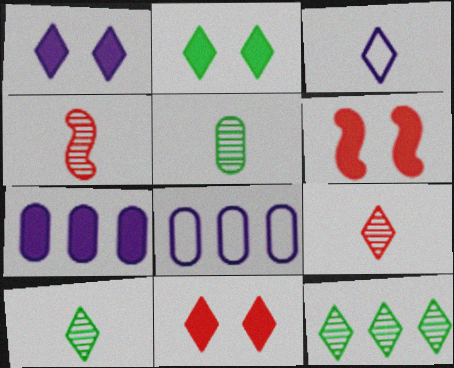[[1, 2, 11], 
[2, 4, 8], 
[3, 11, 12], 
[6, 8, 10]]